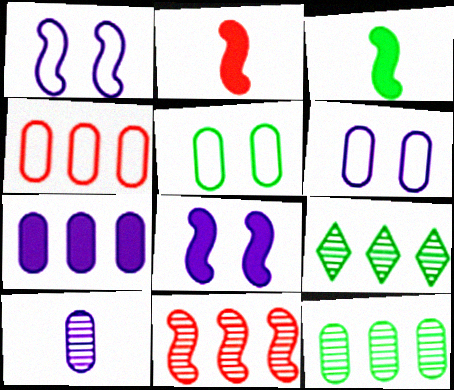[[1, 3, 11], 
[2, 6, 9], 
[3, 5, 9], 
[4, 7, 12], 
[6, 7, 10]]